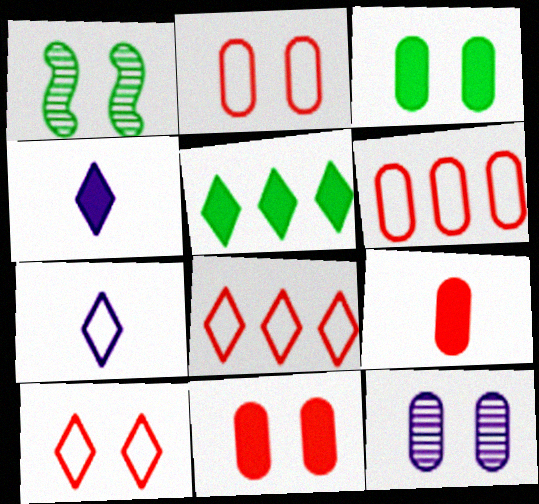[[1, 4, 6], 
[2, 3, 12]]